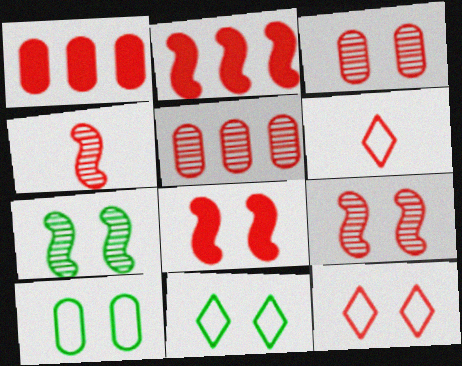[[1, 4, 12], 
[1, 6, 9], 
[2, 3, 6], 
[3, 8, 12], 
[5, 6, 8]]